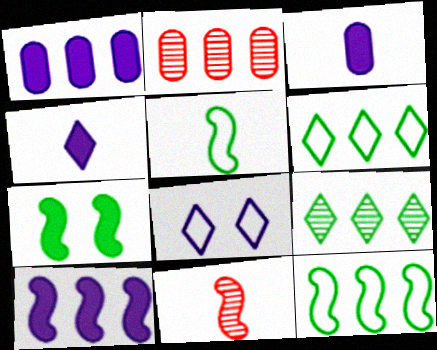[[2, 6, 10]]